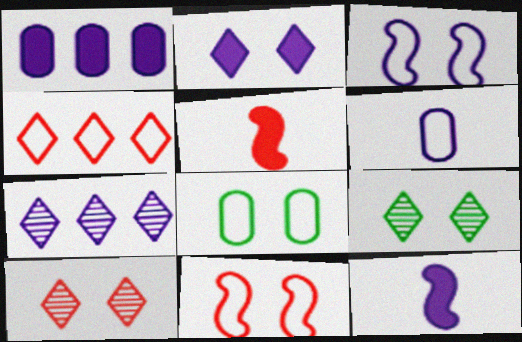[[1, 2, 12], 
[5, 7, 8]]